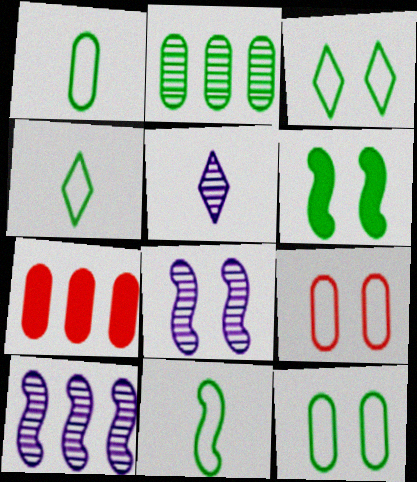[[1, 4, 11], 
[2, 4, 6], 
[4, 7, 8]]